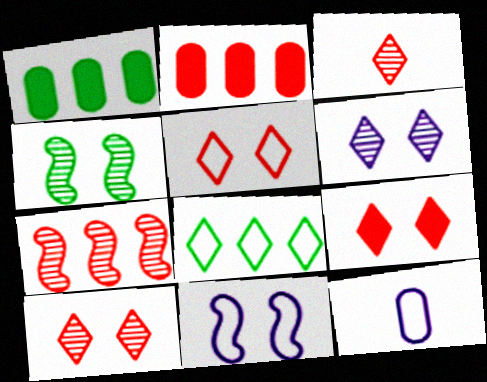[[1, 3, 11], 
[5, 9, 10]]